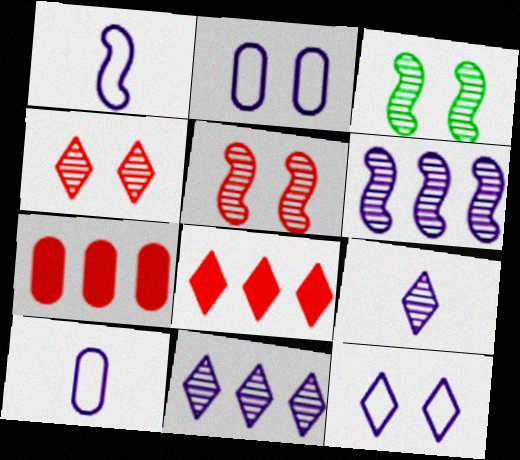[[3, 8, 10]]